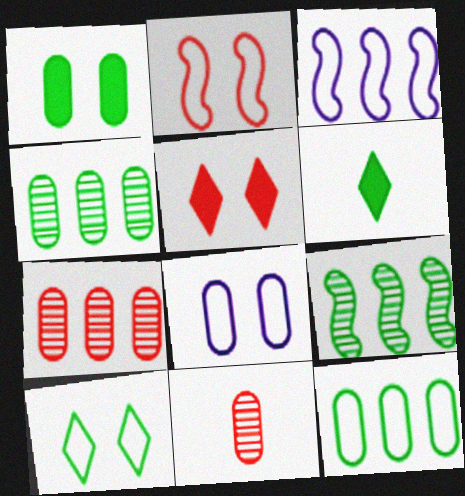[[2, 8, 10]]